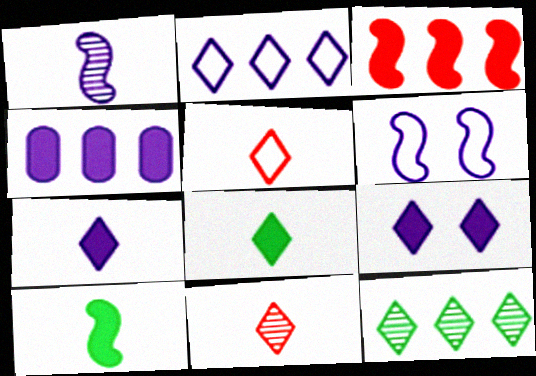[[5, 9, 12]]